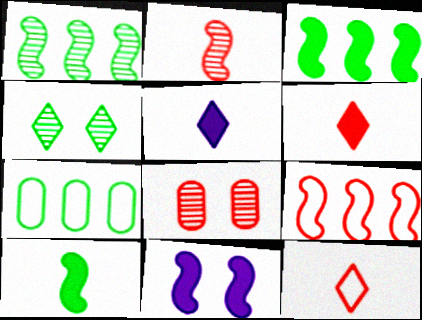[[4, 7, 10], 
[6, 8, 9]]